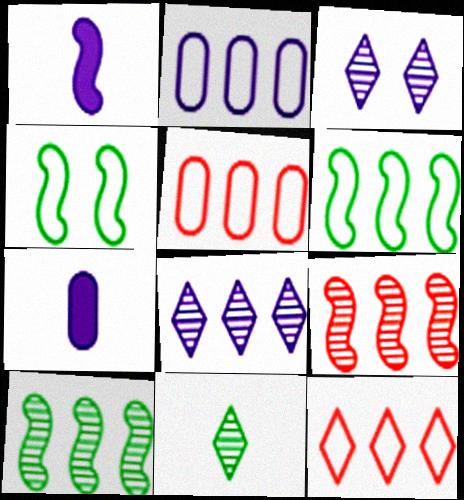[[1, 2, 3], 
[1, 4, 9], 
[2, 6, 12]]